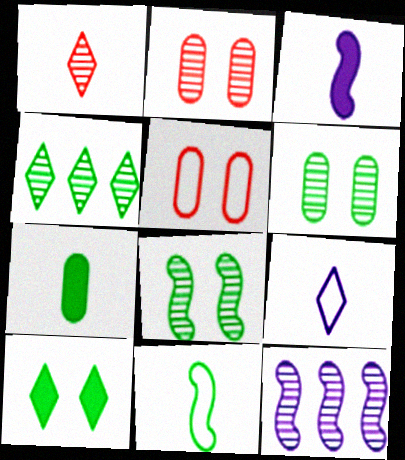[[1, 6, 12], 
[3, 4, 5]]